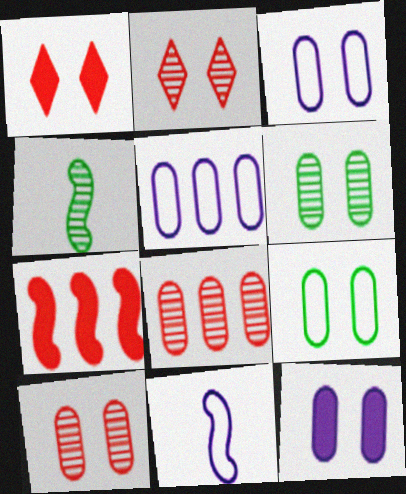[[1, 4, 5], 
[9, 10, 12]]